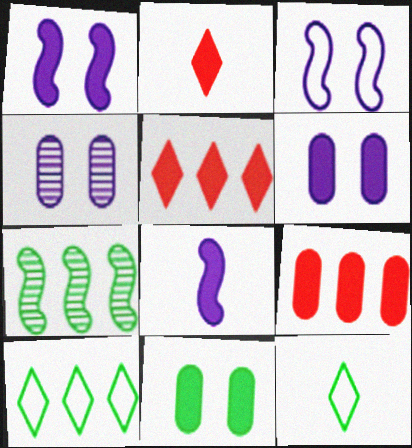[[5, 8, 11], 
[7, 11, 12]]